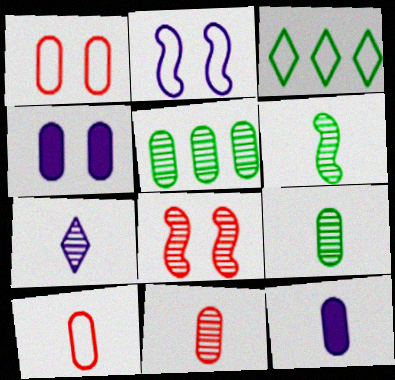[[1, 5, 12], 
[2, 3, 10], 
[3, 8, 12], 
[4, 5, 10], 
[5, 7, 8], 
[6, 7, 11], 
[9, 10, 12]]